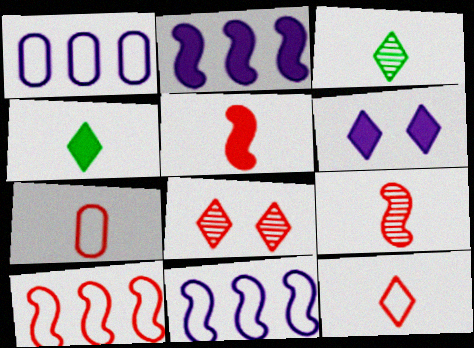[]